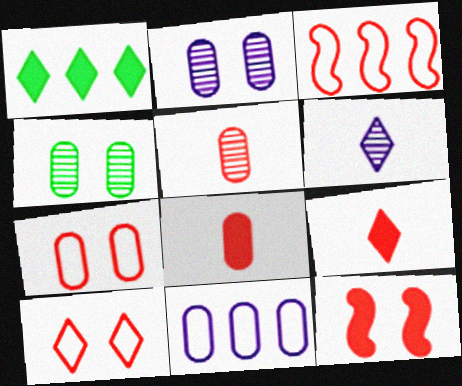[[1, 6, 10], 
[4, 8, 11]]